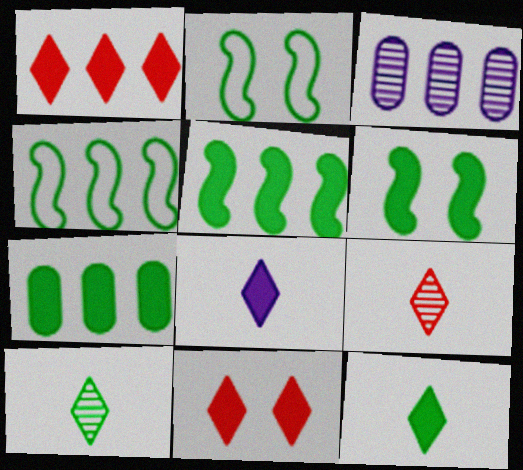[[1, 3, 4], 
[2, 7, 10], 
[6, 7, 12]]